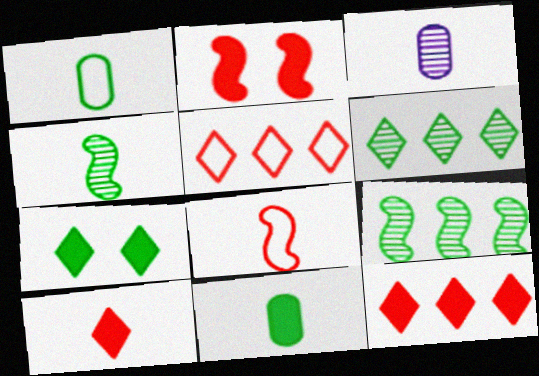[[1, 7, 9]]